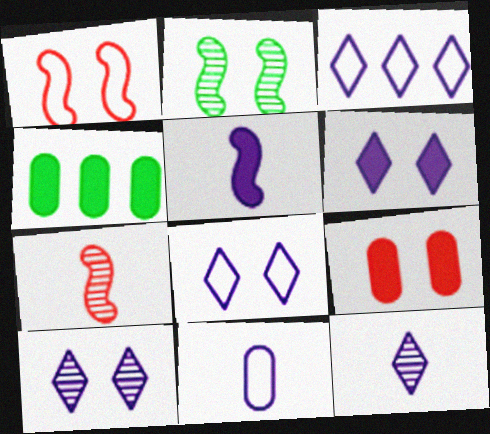[[1, 4, 12], 
[2, 8, 9], 
[3, 6, 12], 
[4, 7, 8], 
[5, 11, 12], 
[6, 8, 10]]